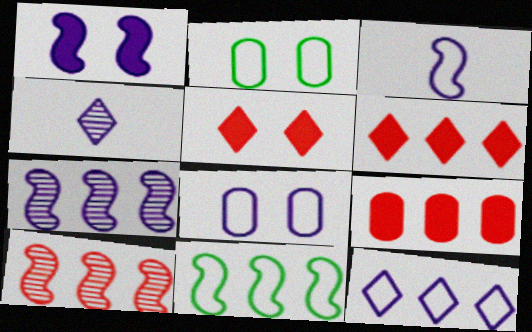[[1, 3, 7], 
[3, 8, 12]]